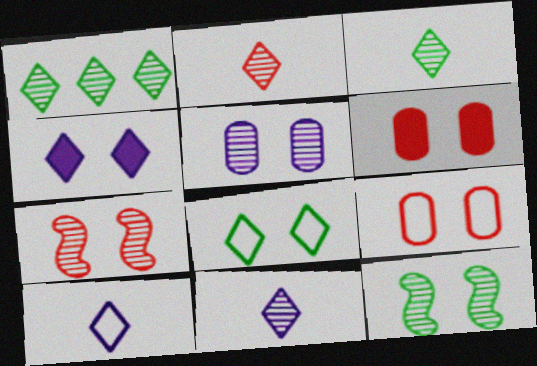[[2, 3, 11], 
[4, 9, 12]]